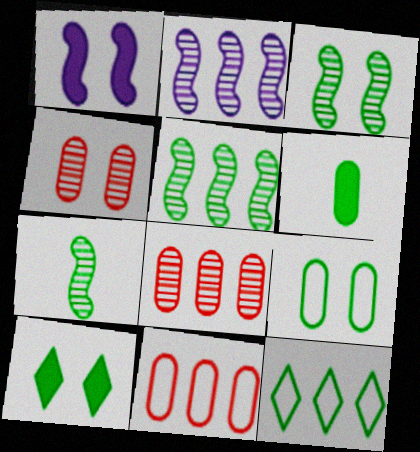[[3, 5, 7], 
[3, 6, 12], 
[3, 9, 10]]